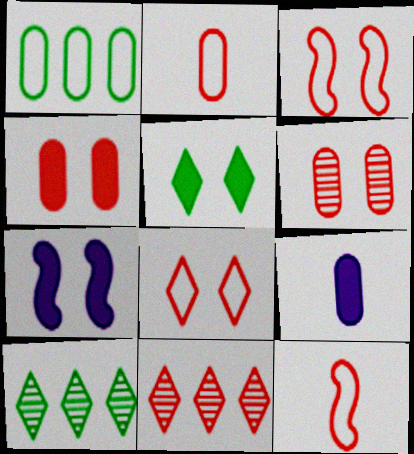[[1, 6, 9], 
[2, 7, 10], 
[3, 9, 10], 
[4, 5, 7], 
[4, 11, 12]]